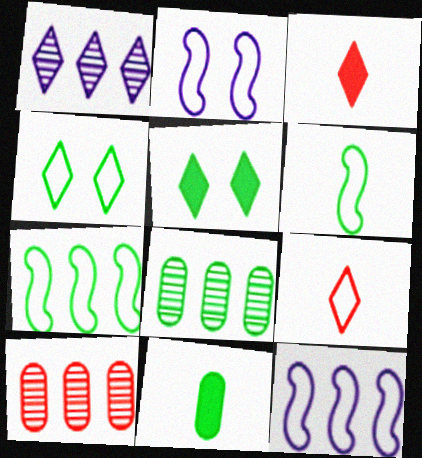[[1, 3, 4], 
[1, 5, 9], 
[2, 3, 8], 
[5, 6, 8]]